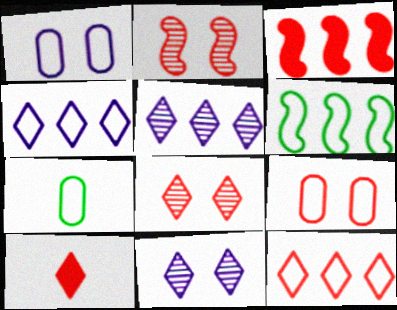[[3, 7, 11], 
[8, 10, 12]]